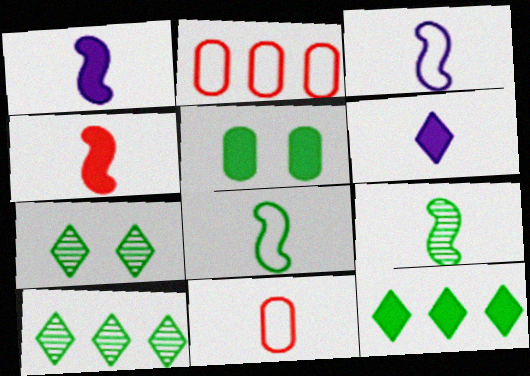[[1, 2, 7], 
[3, 4, 9], 
[5, 8, 10], 
[6, 9, 11]]